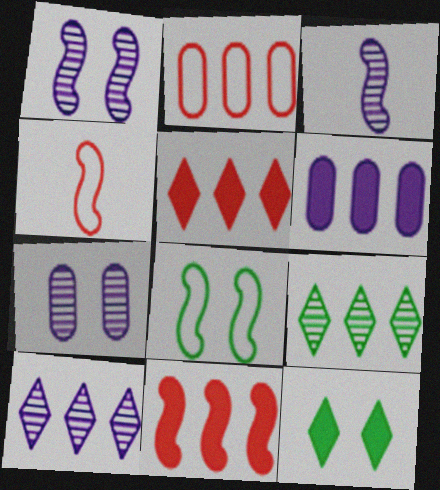[[2, 3, 12], 
[3, 7, 10], 
[3, 8, 11]]